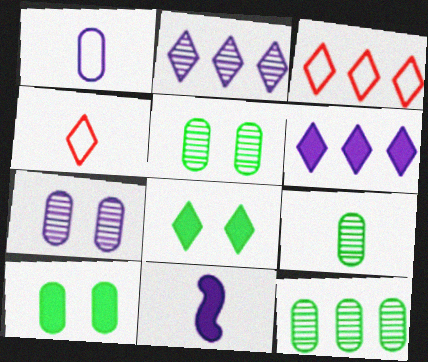[[2, 4, 8], 
[3, 5, 11], 
[4, 9, 11], 
[5, 9, 12]]